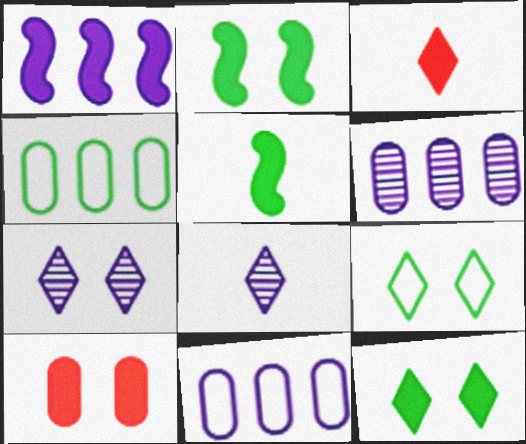[]